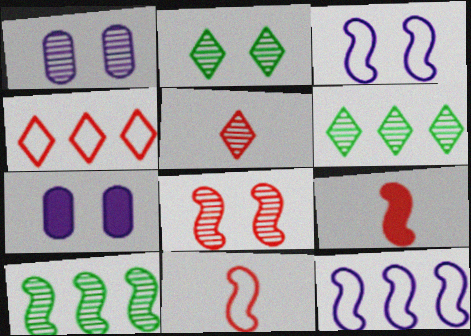[[1, 2, 8], 
[1, 5, 10], 
[3, 9, 10], 
[6, 7, 11]]